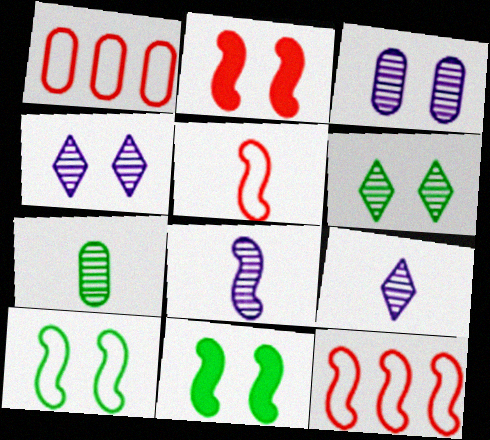[[1, 9, 11], 
[8, 11, 12]]